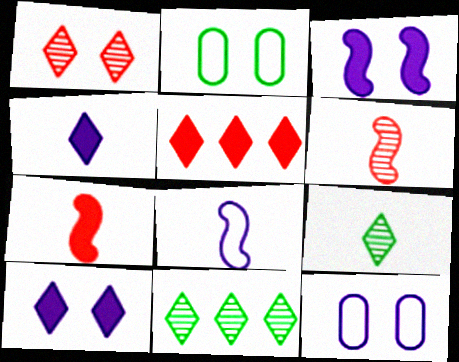[[1, 2, 3], 
[7, 11, 12]]